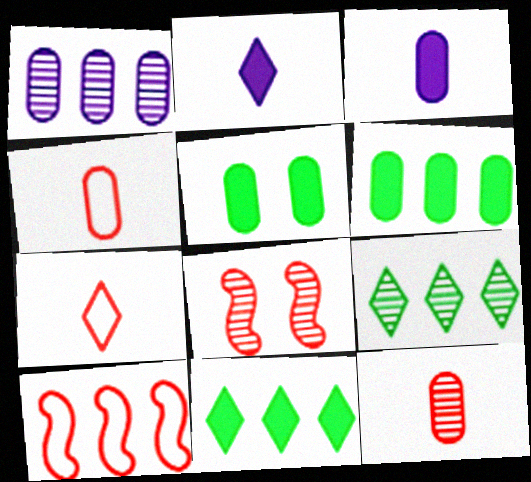[[1, 4, 5], 
[1, 10, 11]]